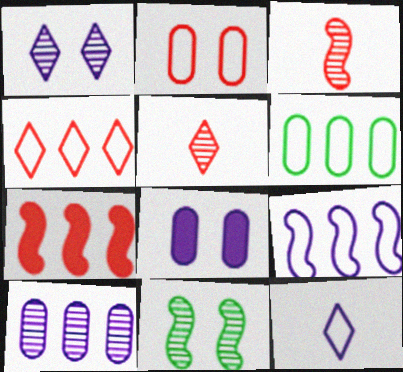[[2, 5, 7], 
[4, 6, 9], 
[5, 10, 11]]